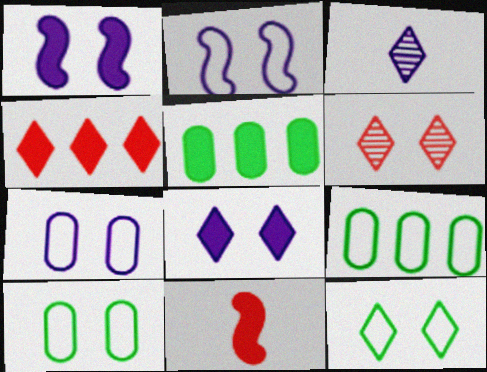[[1, 6, 10], 
[3, 4, 12], 
[5, 8, 11], 
[6, 8, 12]]